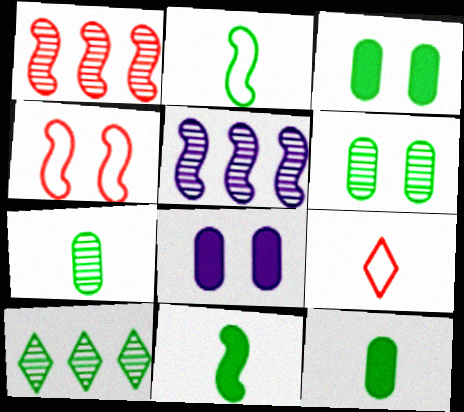[[2, 3, 10], 
[3, 5, 9], 
[4, 5, 11]]